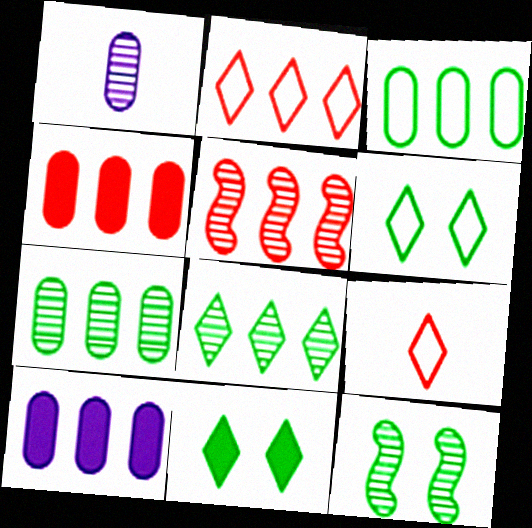[[2, 4, 5], 
[9, 10, 12]]